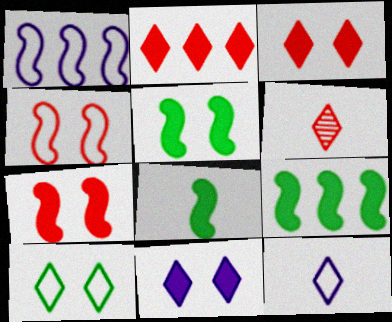[[5, 8, 9]]